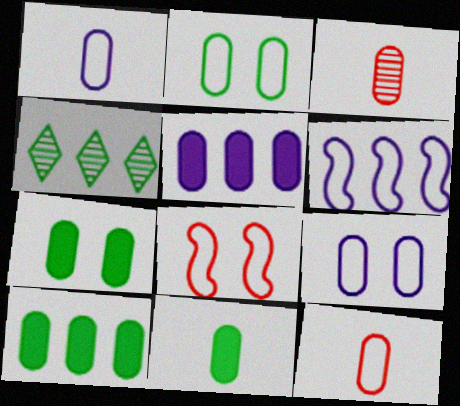[[1, 3, 11], 
[2, 3, 5], 
[3, 9, 10], 
[7, 10, 11]]